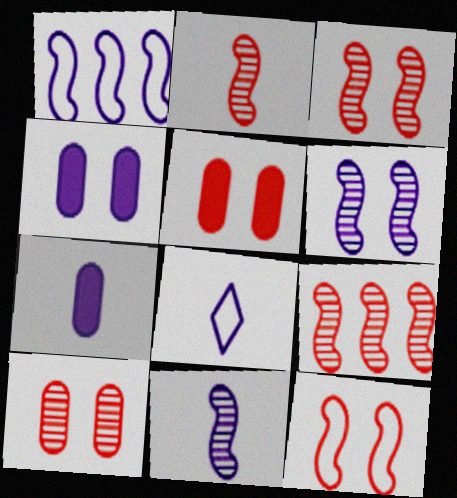[[2, 3, 9], 
[7, 8, 11]]